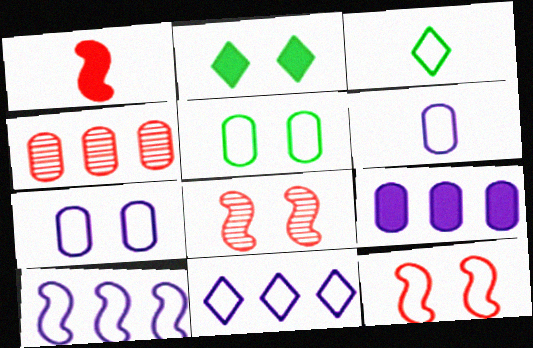[[1, 2, 9], 
[2, 7, 8], 
[3, 8, 9]]